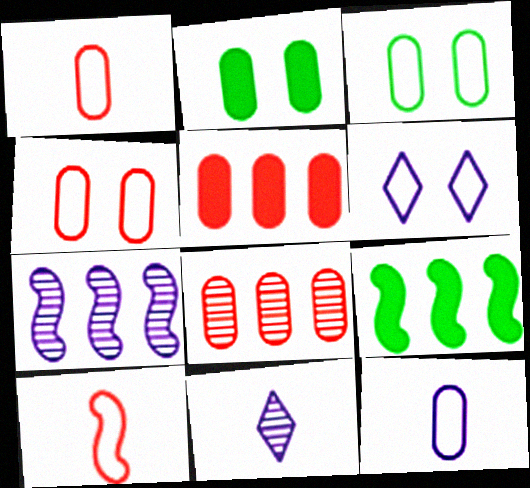[[2, 8, 12], 
[4, 9, 11]]